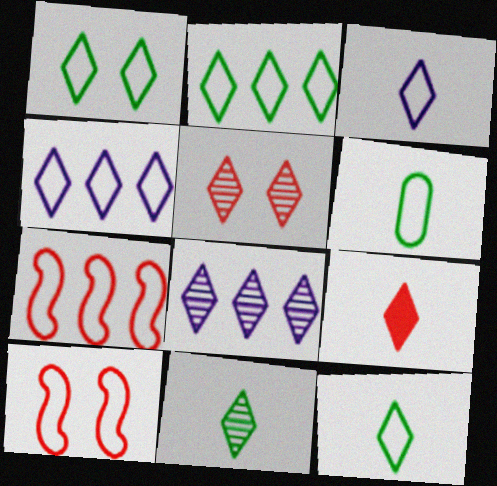[[1, 2, 12], 
[1, 8, 9], 
[3, 9, 11], 
[4, 6, 10], 
[5, 8, 11]]